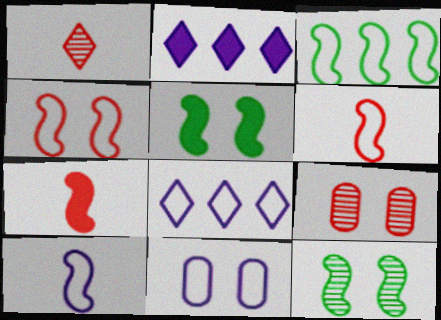[[3, 4, 10], 
[8, 10, 11]]